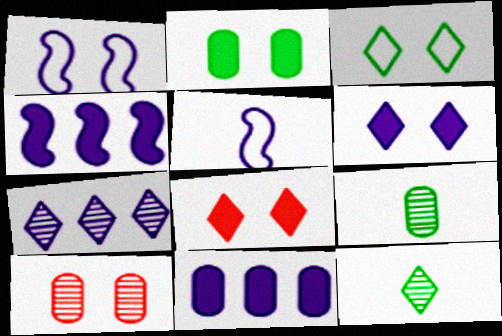[]